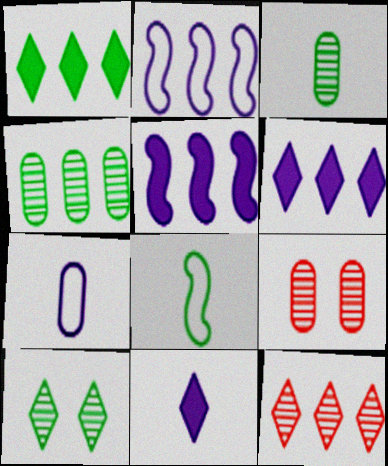[[6, 8, 9]]